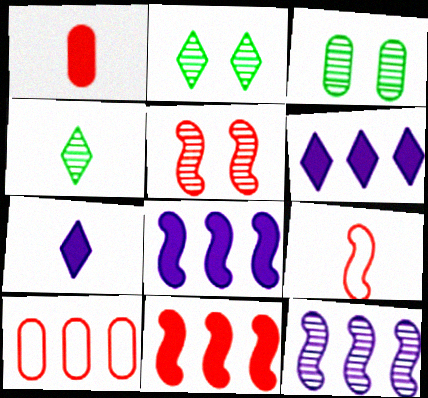[[3, 6, 9], 
[5, 9, 11]]